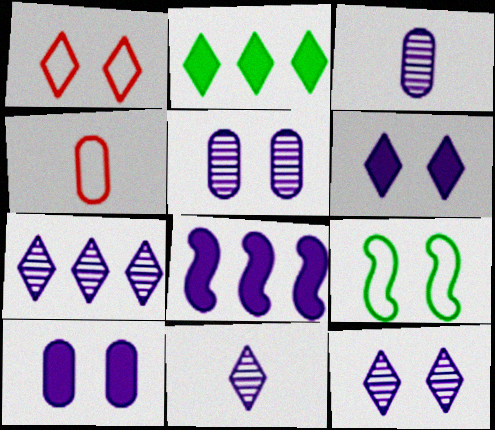[[1, 2, 11], 
[7, 11, 12]]